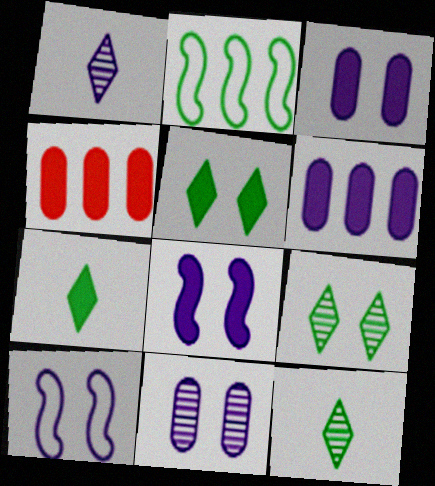[[1, 6, 10], 
[4, 7, 8], 
[4, 10, 12]]